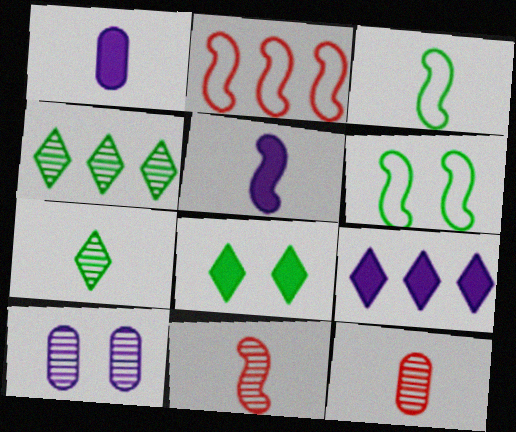[[3, 5, 11], 
[4, 10, 11], 
[6, 9, 12]]